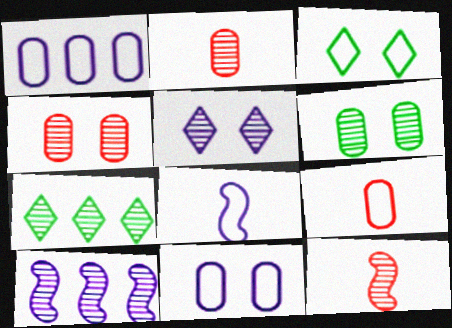[]